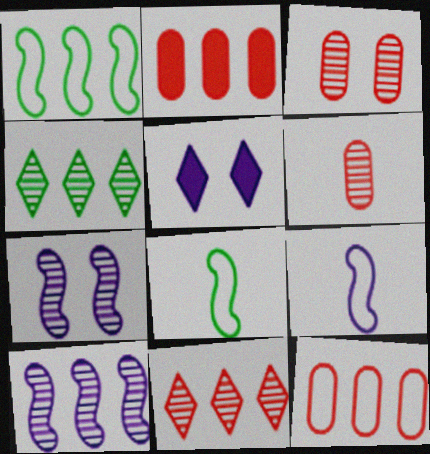[[1, 5, 6], 
[4, 6, 7]]